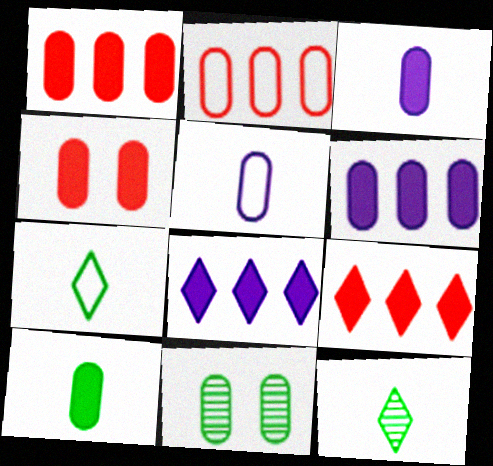[[1, 5, 11], 
[2, 3, 11], 
[4, 6, 10]]